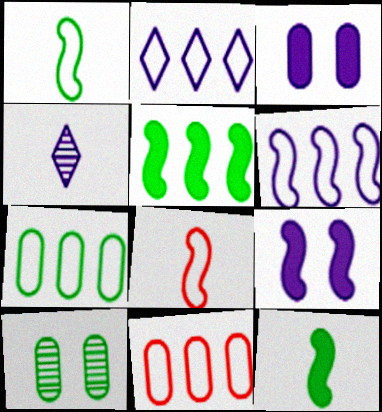[[3, 4, 6]]